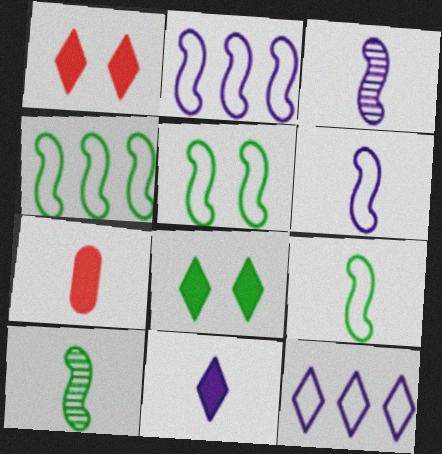[[4, 5, 9]]